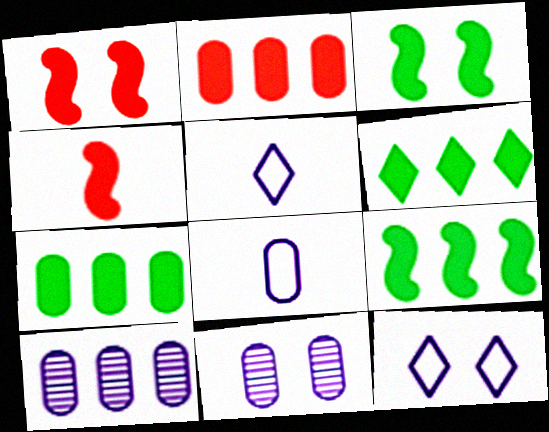[[6, 7, 9]]